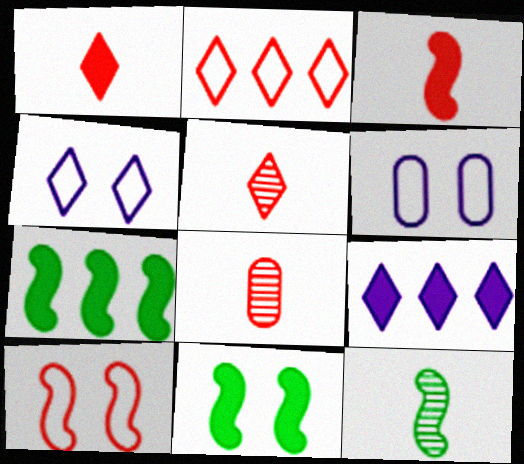[[4, 7, 8], 
[5, 6, 7]]